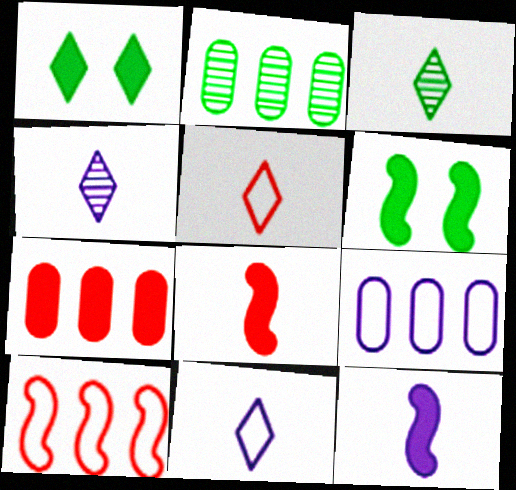[[1, 7, 12], 
[2, 7, 9]]